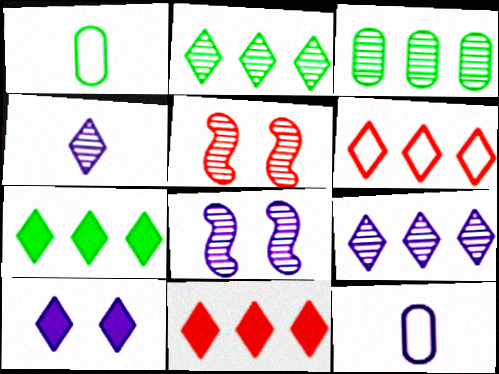[[1, 8, 11], 
[3, 4, 5], 
[5, 7, 12], 
[6, 7, 9]]